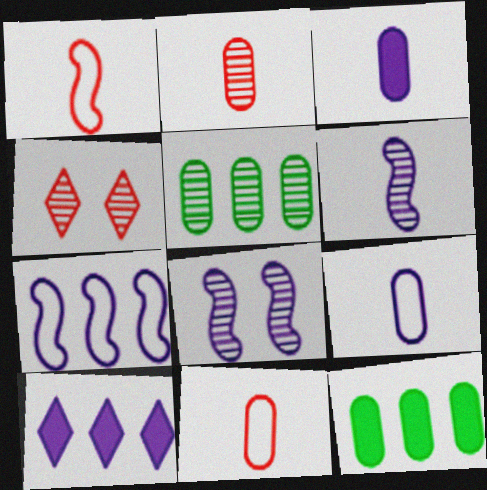[[4, 5, 6], 
[8, 9, 10]]